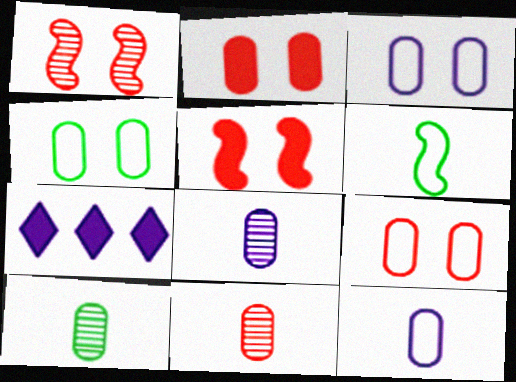[[3, 4, 9], 
[8, 10, 11]]